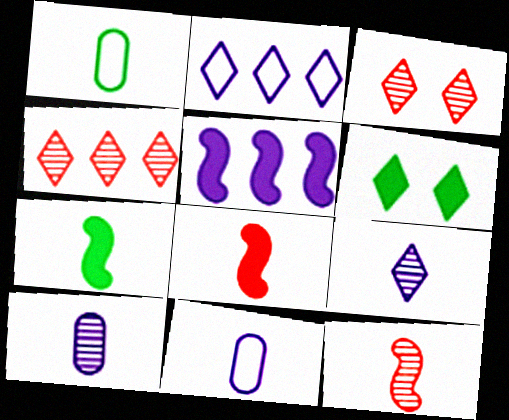[[1, 3, 5], 
[1, 8, 9]]